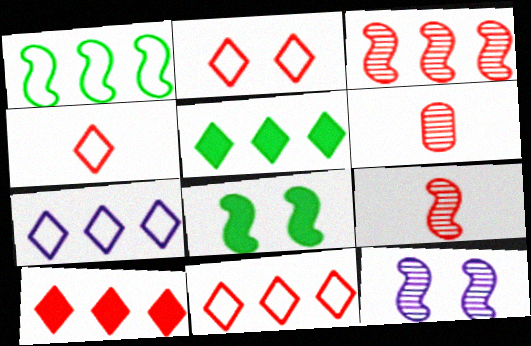[[2, 4, 11], 
[6, 7, 8]]